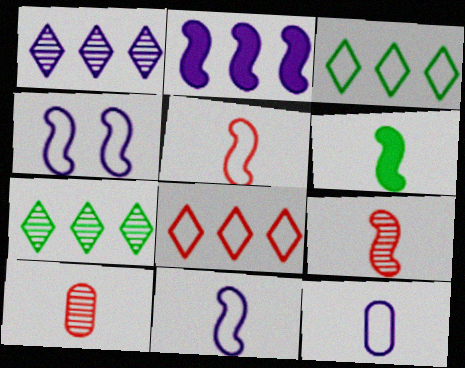[[6, 9, 11]]